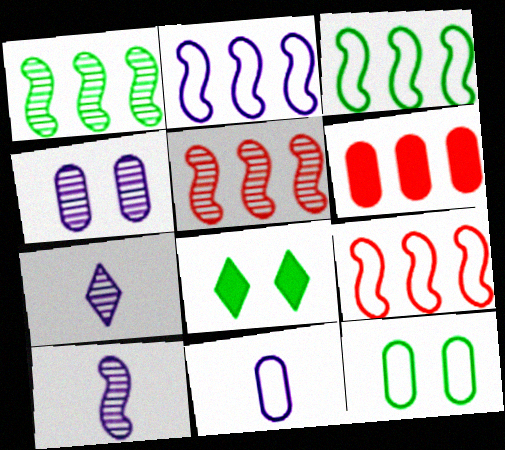[[2, 3, 9], 
[5, 8, 11]]